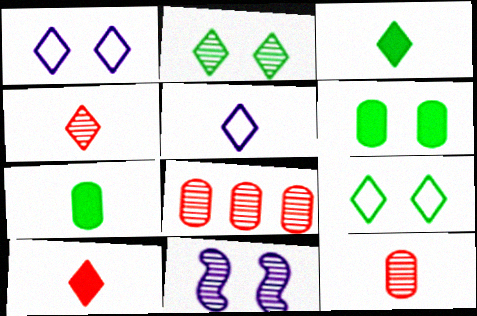[[3, 4, 5]]